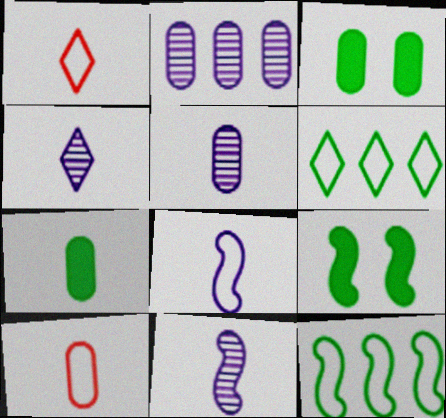[[1, 2, 9], 
[1, 7, 11], 
[2, 3, 10], 
[4, 5, 11], 
[5, 7, 10]]